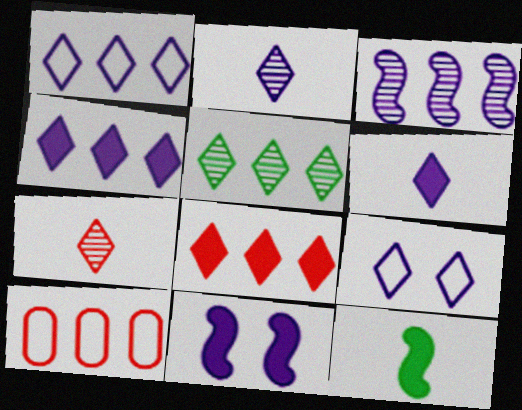[[1, 5, 8], 
[2, 4, 9]]